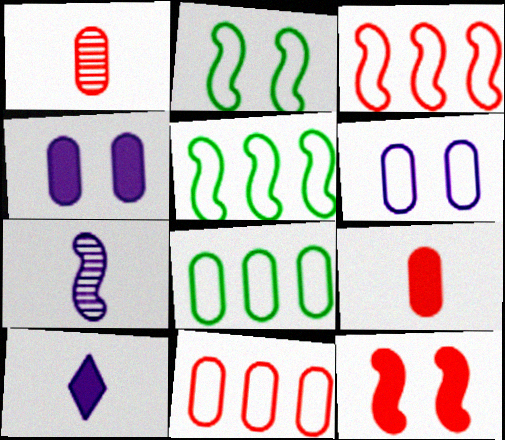[[1, 4, 8], 
[5, 7, 12]]